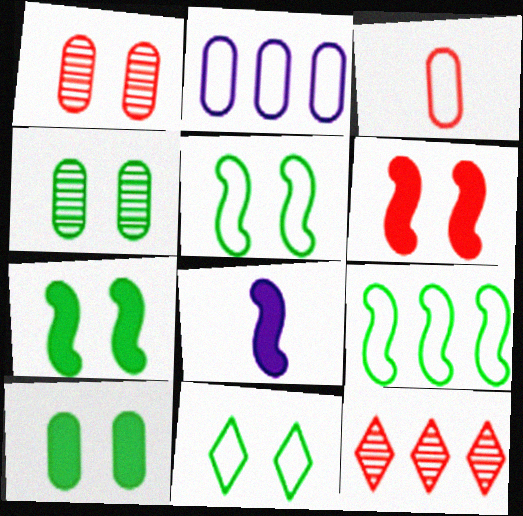[[3, 6, 12], 
[4, 7, 11]]